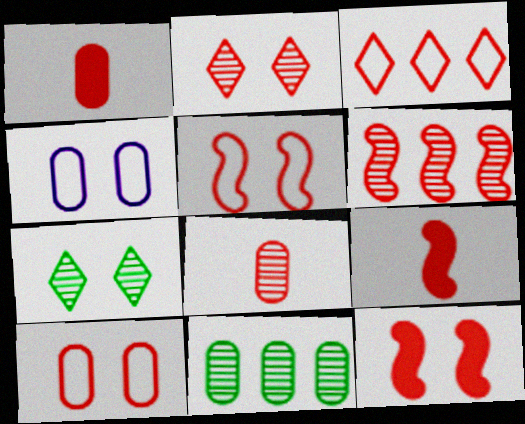[[1, 4, 11], 
[2, 6, 8], 
[2, 10, 12], 
[3, 8, 12], 
[4, 7, 12], 
[5, 6, 9]]